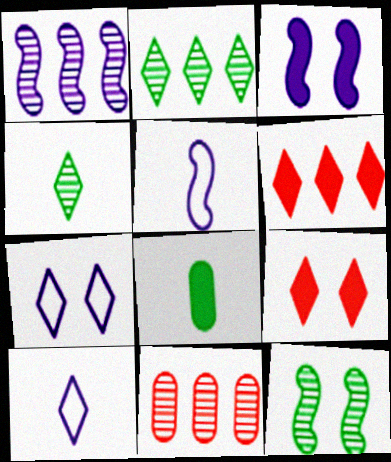[[1, 2, 11], 
[1, 3, 5], 
[2, 9, 10], 
[3, 6, 8], 
[4, 6, 7]]